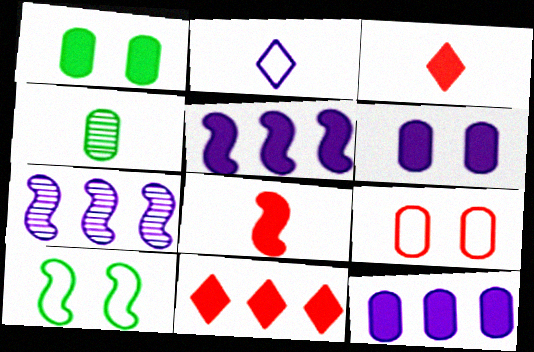[[1, 3, 5], 
[2, 4, 8], 
[2, 6, 7], 
[4, 9, 12], 
[7, 8, 10]]